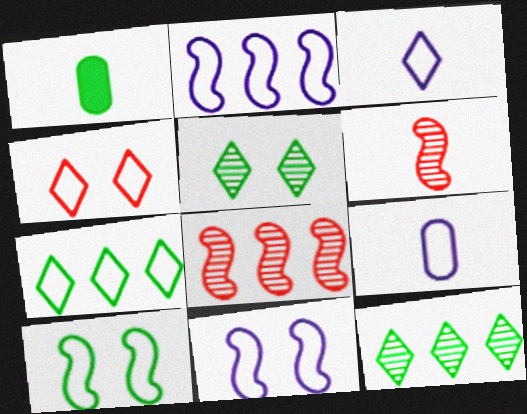[[1, 3, 6], 
[1, 10, 12], 
[3, 4, 7]]